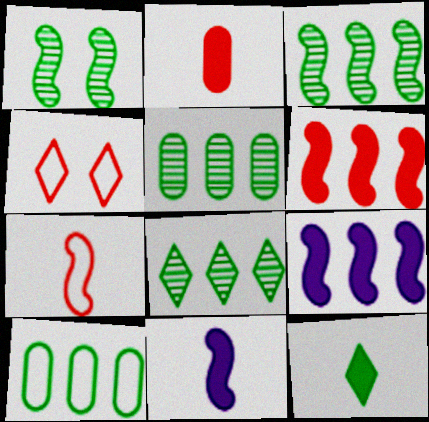[[1, 7, 9], 
[1, 10, 12], 
[2, 11, 12], 
[3, 5, 8], 
[4, 5, 11]]